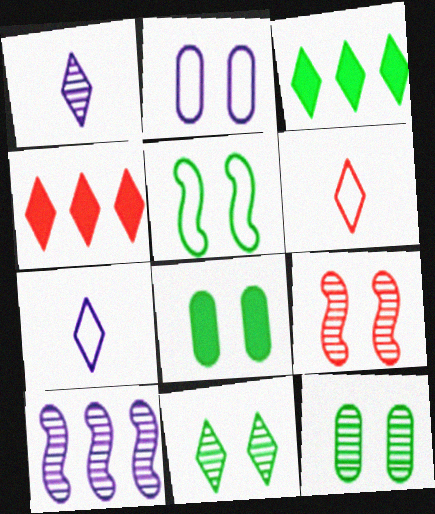[[4, 7, 11], 
[5, 8, 11], 
[6, 8, 10]]